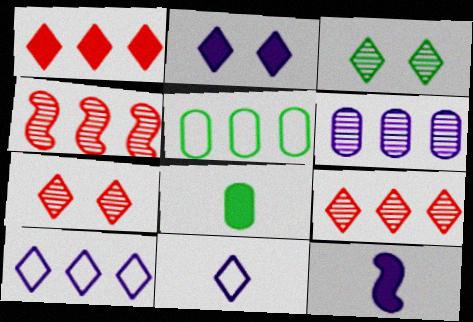[[1, 3, 11], 
[5, 7, 12]]